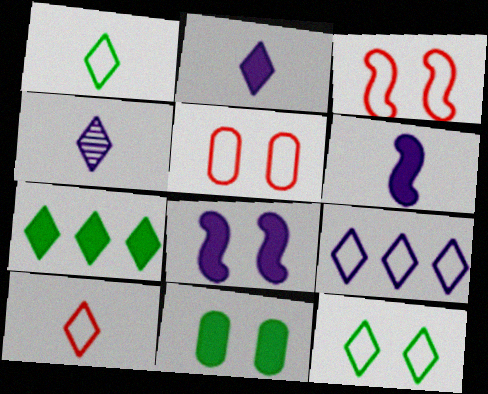[[9, 10, 12]]